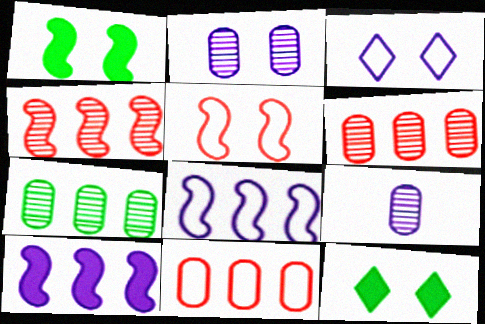[[2, 5, 12], 
[3, 9, 10]]